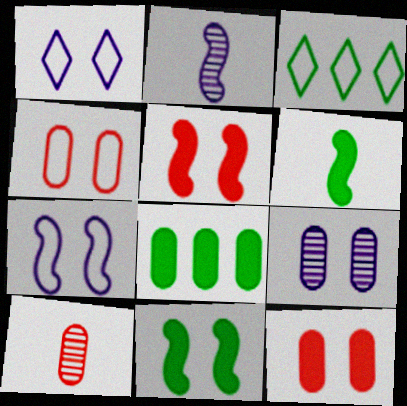[[2, 3, 12]]